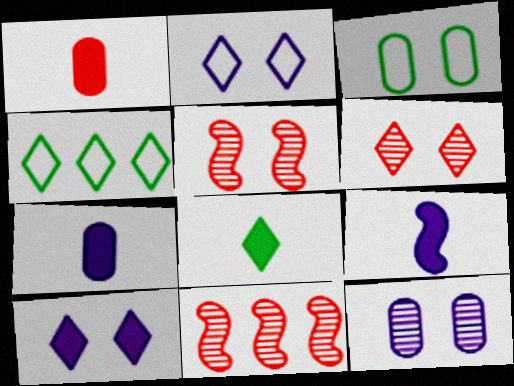[[1, 8, 9], 
[3, 5, 10], 
[4, 5, 7]]